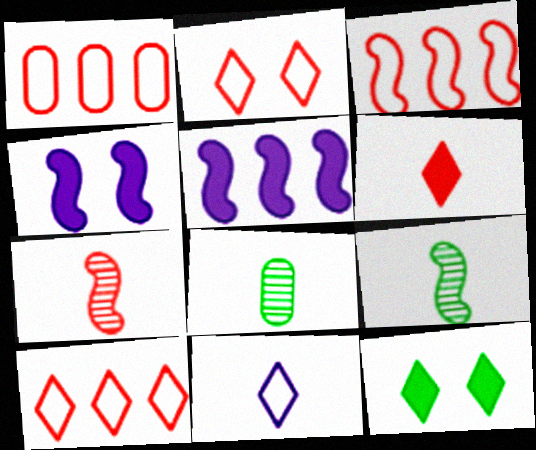[[1, 3, 10], 
[2, 5, 8], 
[3, 4, 9], 
[4, 8, 10]]